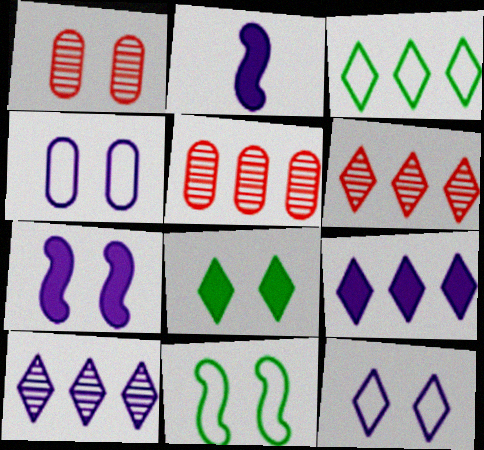[[1, 2, 3], 
[2, 4, 10], 
[3, 6, 9]]